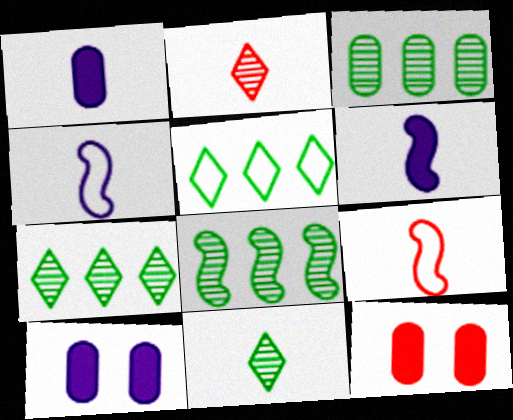[[1, 9, 11], 
[3, 7, 8], 
[4, 7, 12], 
[7, 9, 10]]